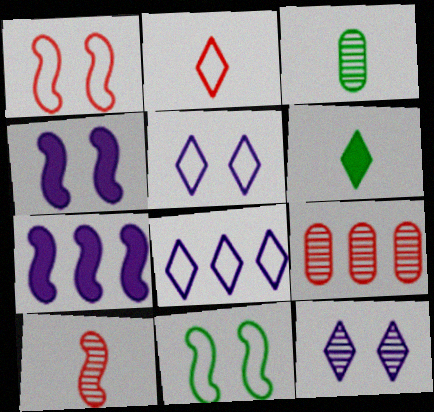[[7, 10, 11]]